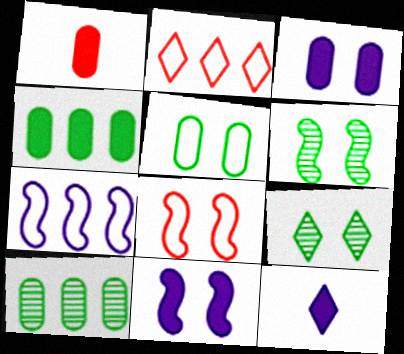[[1, 3, 4], 
[1, 7, 9], 
[2, 9, 12], 
[3, 8, 9], 
[6, 8, 11], 
[8, 10, 12]]